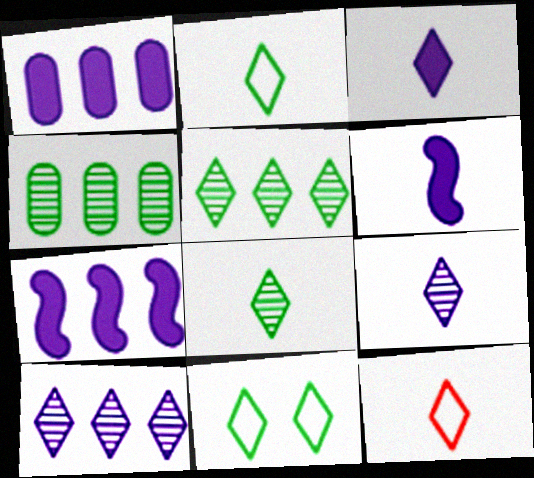[[3, 8, 12]]